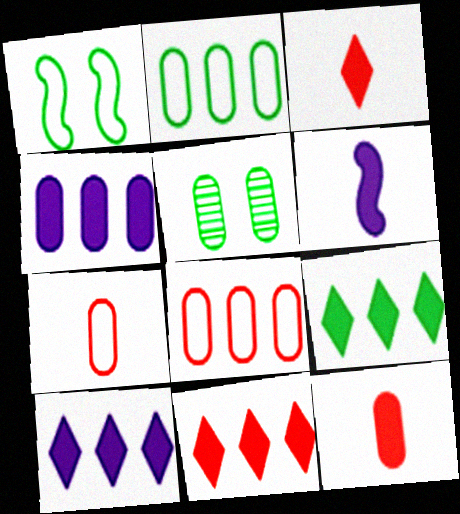[[4, 5, 7], 
[9, 10, 11]]